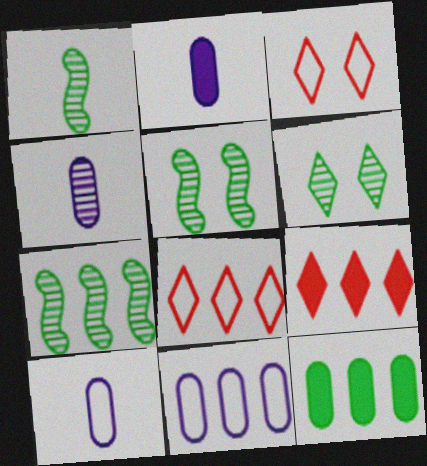[[1, 5, 7], 
[2, 3, 7], 
[2, 4, 10], 
[2, 5, 8], 
[5, 9, 10], 
[7, 9, 11]]